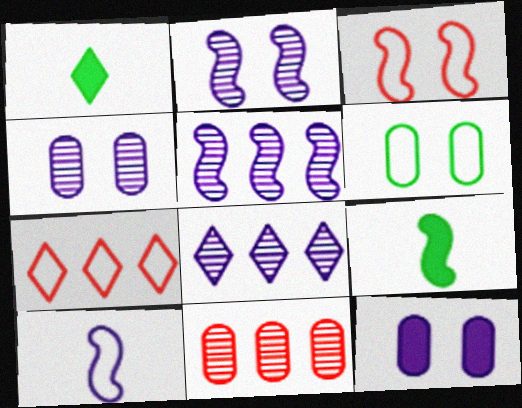[[3, 5, 9], 
[4, 7, 9], 
[6, 7, 10], 
[8, 10, 12]]